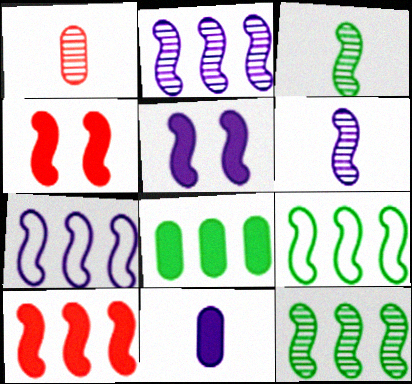[[2, 9, 10], 
[3, 4, 7], 
[4, 6, 9], 
[5, 6, 7], 
[7, 10, 12]]